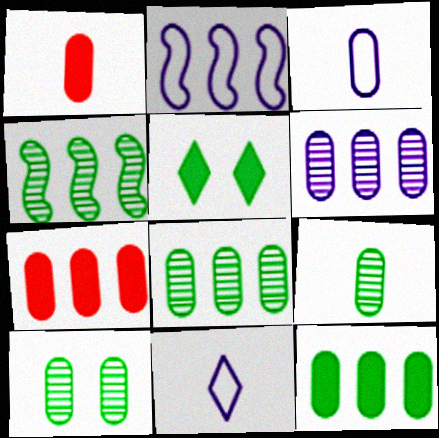[[1, 3, 9], 
[3, 7, 10], 
[8, 9, 10]]